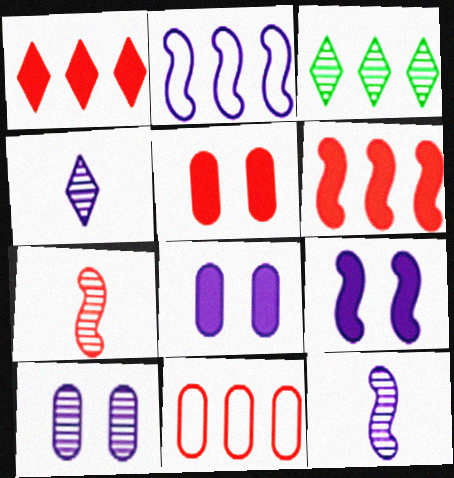[[2, 4, 8], 
[2, 9, 12], 
[3, 7, 10]]